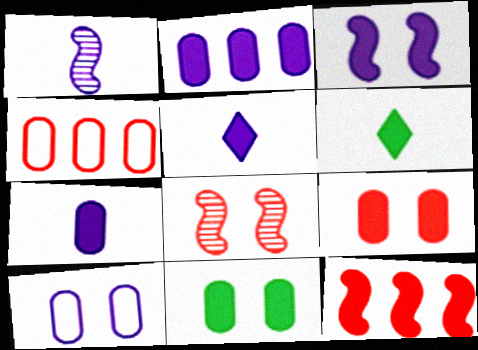[[2, 3, 5], 
[5, 11, 12]]